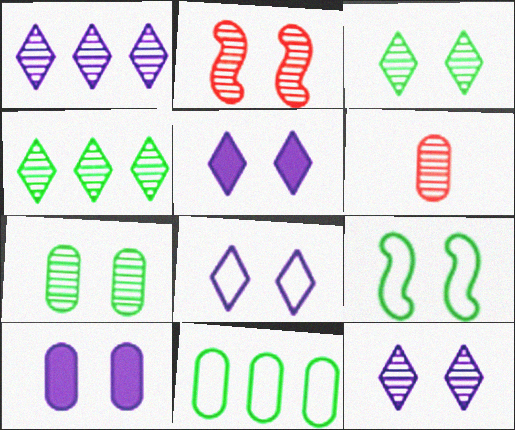[[2, 7, 12], 
[5, 8, 12], 
[6, 10, 11]]